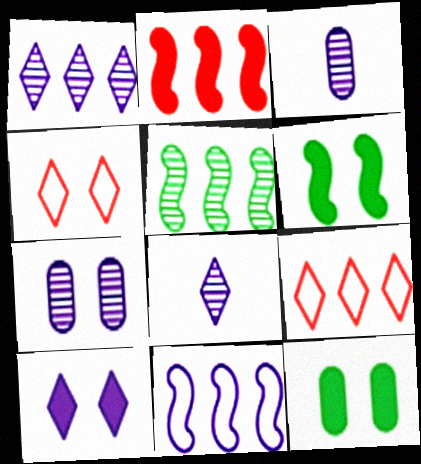[[2, 5, 11], 
[3, 6, 9], 
[3, 10, 11], 
[4, 6, 7]]